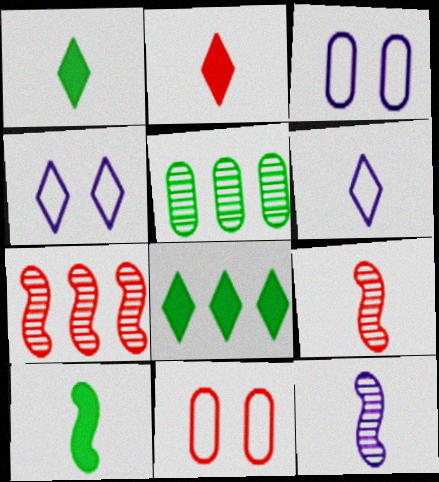[[1, 3, 7], 
[2, 7, 11], 
[3, 8, 9], 
[8, 11, 12]]